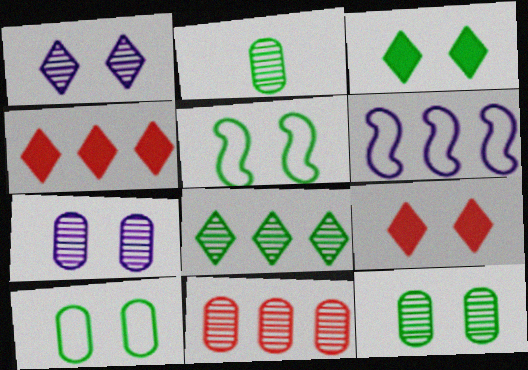[[2, 6, 9], 
[2, 7, 11], 
[3, 5, 12], 
[5, 7, 9]]